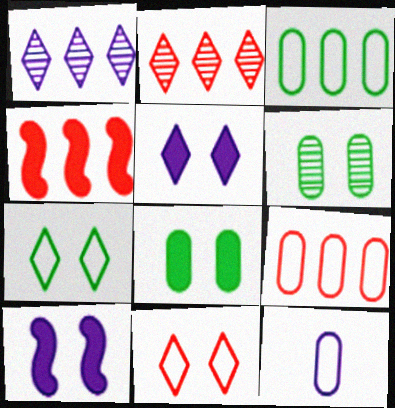[[1, 3, 4], 
[1, 10, 12], 
[2, 4, 9], 
[6, 10, 11]]